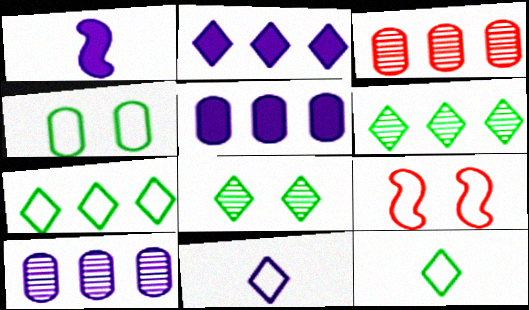[]